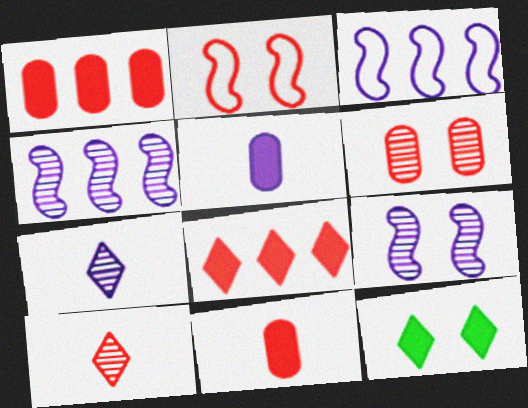[[1, 2, 10]]